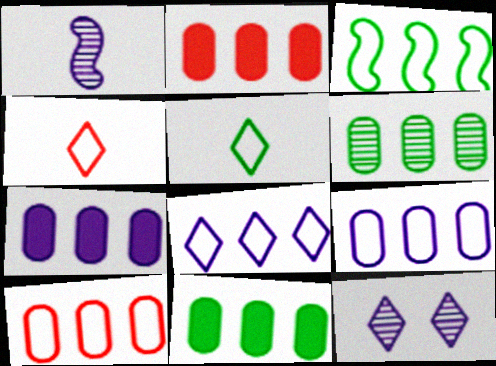[[2, 6, 9], 
[2, 7, 11], 
[3, 8, 10], 
[6, 7, 10]]